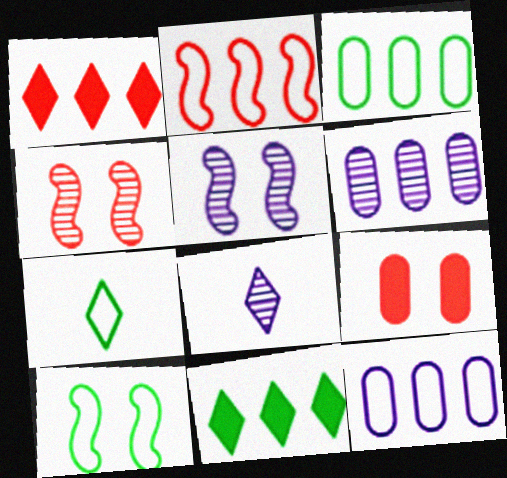[[2, 6, 11], 
[3, 7, 10], 
[5, 6, 8]]